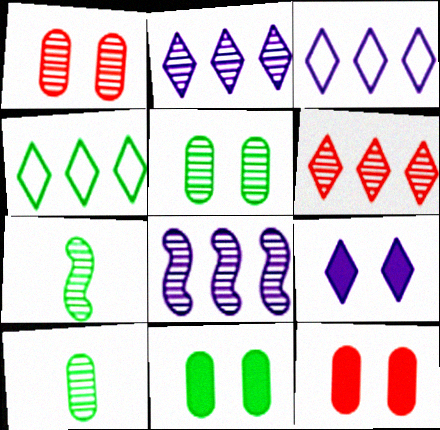[[1, 2, 7], 
[3, 7, 12], 
[4, 7, 11]]